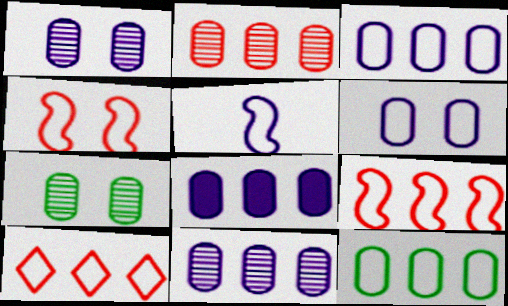[[2, 8, 12], 
[3, 8, 11]]